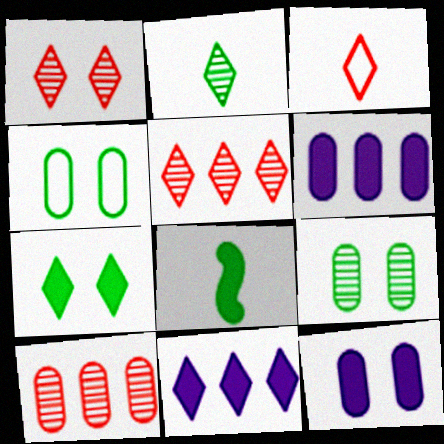[]